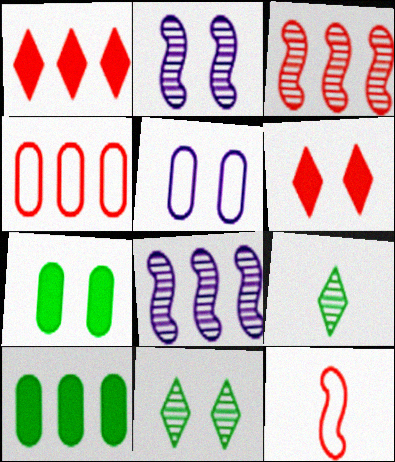[[1, 3, 4]]